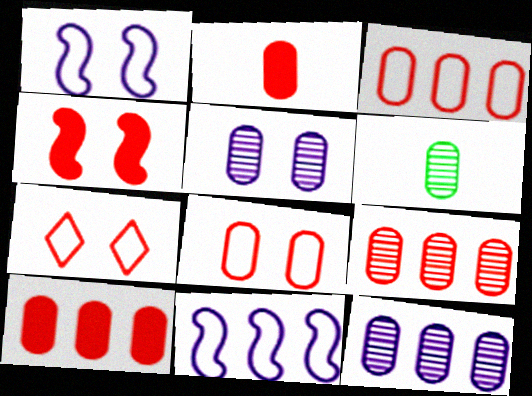[[2, 8, 9], 
[3, 9, 10], 
[5, 6, 9]]